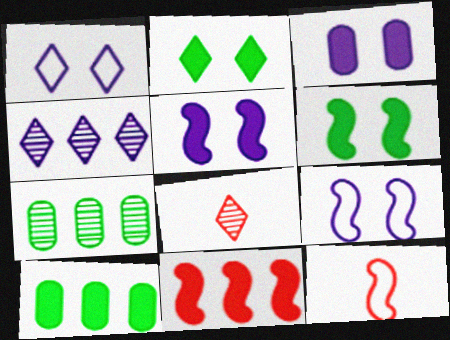[[8, 9, 10]]